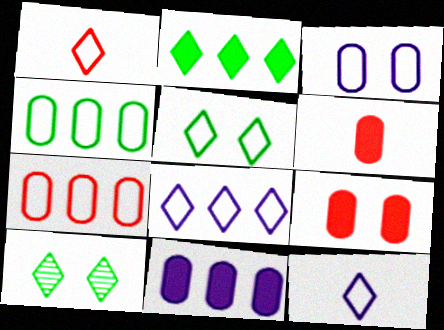[[1, 5, 8]]